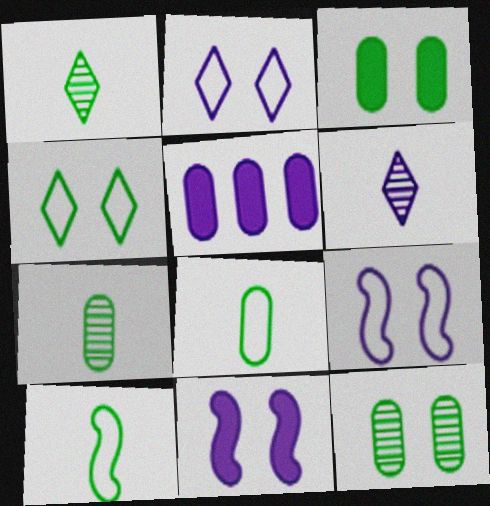[[5, 6, 9]]